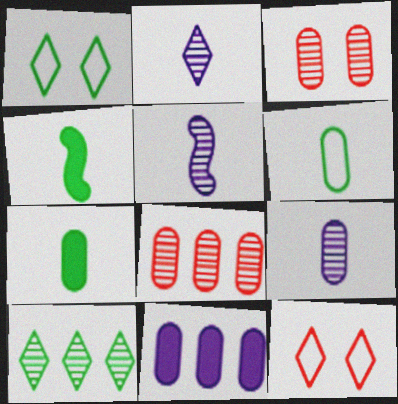[[2, 5, 9], 
[3, 5, 10], 
[3, 6, 11]]